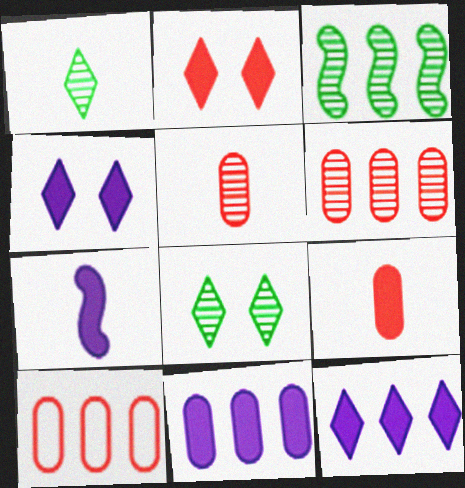[[3, 10, 12], 
[4, 7, 11], 
[7, 8, 10]]